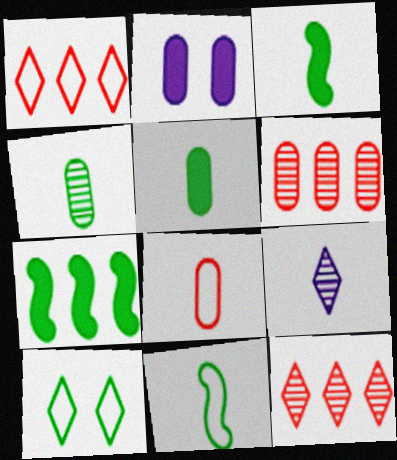[[2, 11, 12], 
[3, 8, 9], 
[4, 7, 10]]